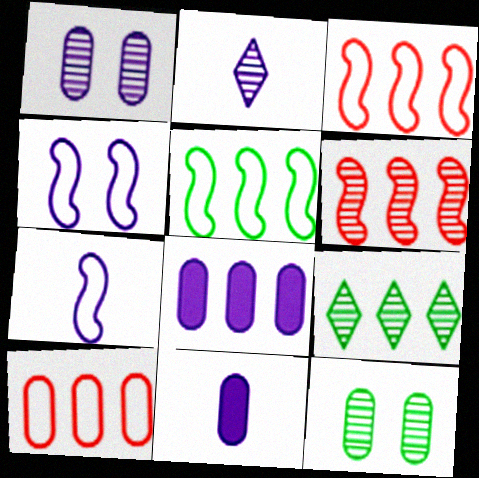[[2, 4, 8], 
[2, 6, 12], 
[2, 7, 11], 
[3, 8, 9], 
[10, 11, 12]]